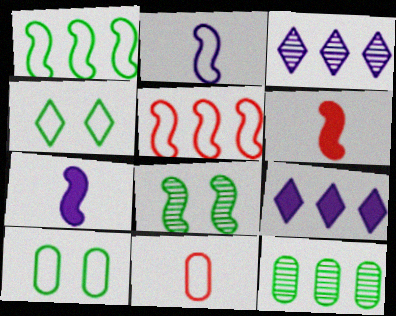[[3, 6, 10], 
[5, 7, 8], 
[5, 9, 12], 
[8, 9, 11]]